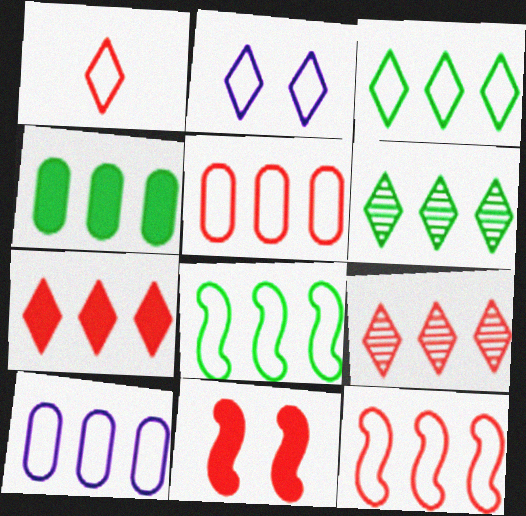[[1, 2, 3], 
[3, 10, 12], 
[4, 6, 8]]